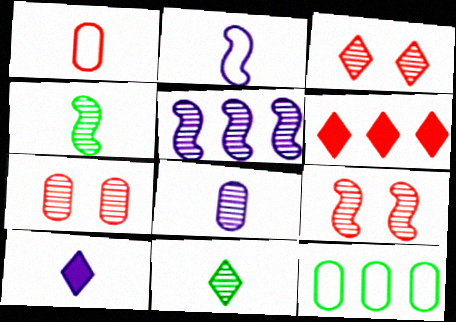[[1, 4, 10], 
[1, 6, 9], 
[2, 8, 10], 
[3, 7, 9], 
[4, 5, 9], 
[5, 6, 12], 
[5, 7, 11], 
[9, 10, 12]]